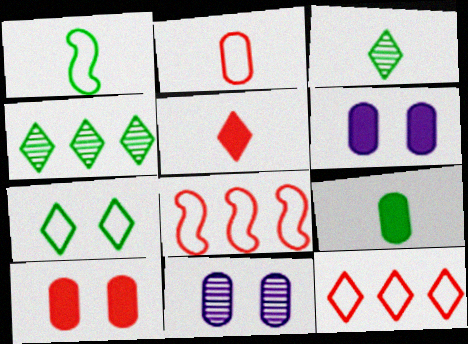[[1, 3, 9], 
[3, 6, 8]]